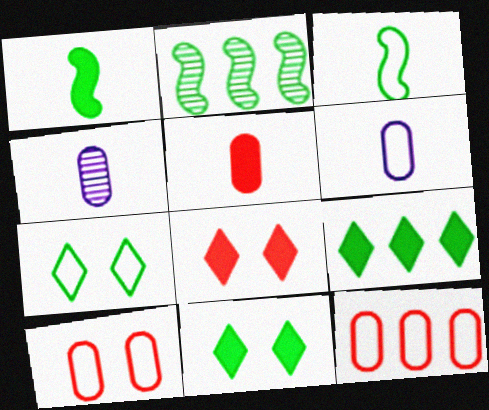[[2, 6, 8]]